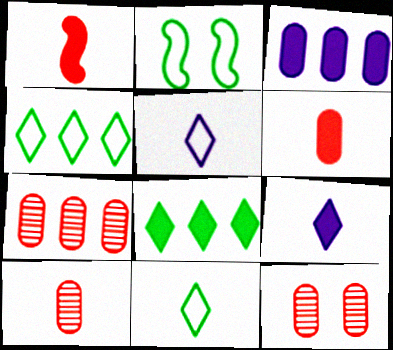[[2, 7, 9], 
[7, 10, 12]]